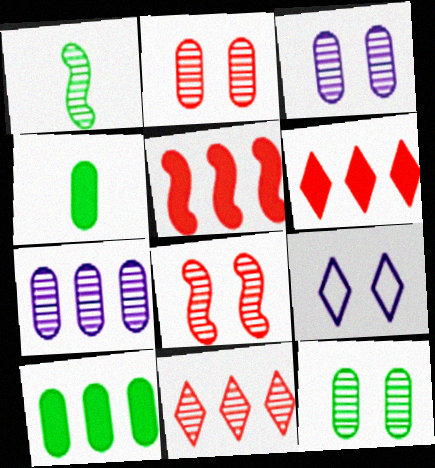[[1, 3, 11], 
[2, 3, 12]]